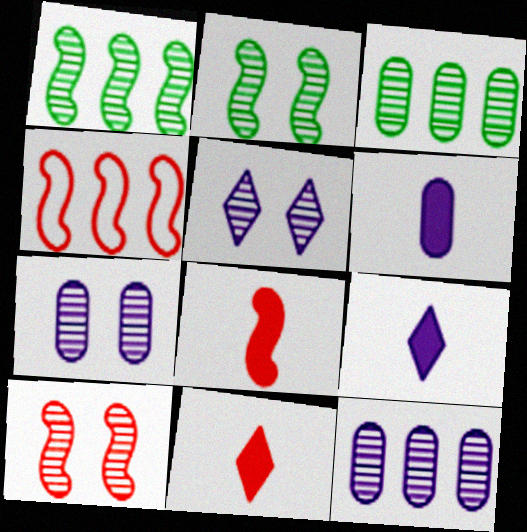[[4, 8, 10]]